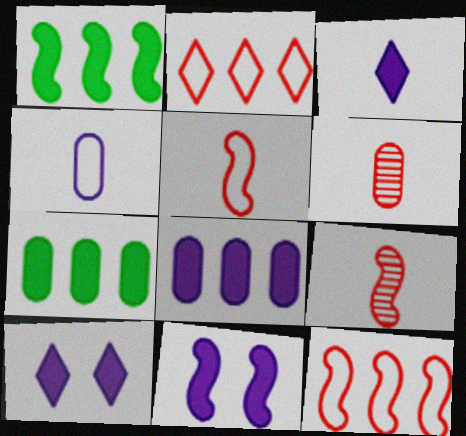[[3, 8, 11]]